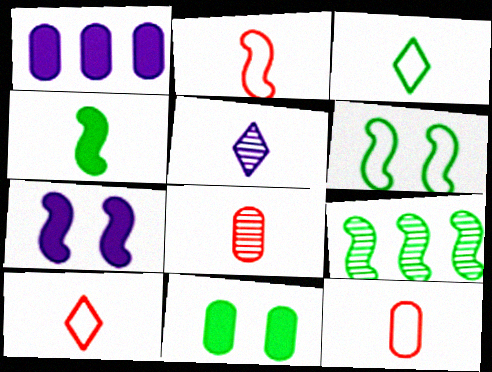[[2, 7, 9], 
[2, 10, 12], 
[3, 9, 11], 
[4, 5, 12], 
[4, 6, 9]]